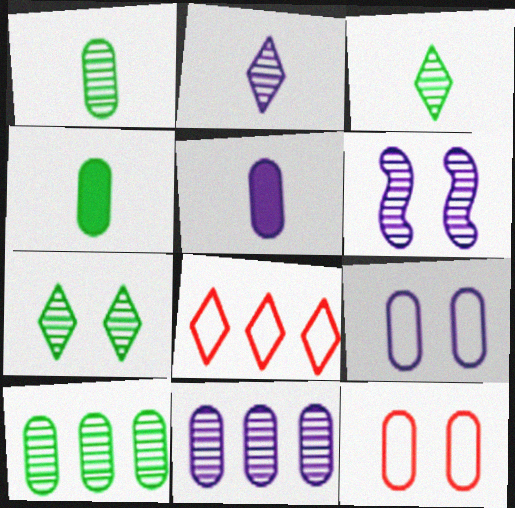[[2, 6, 11], 
[4, 6, 8], 
[4, 11, 12], 
[5, 9, 11], 
[5, 10, 12]]